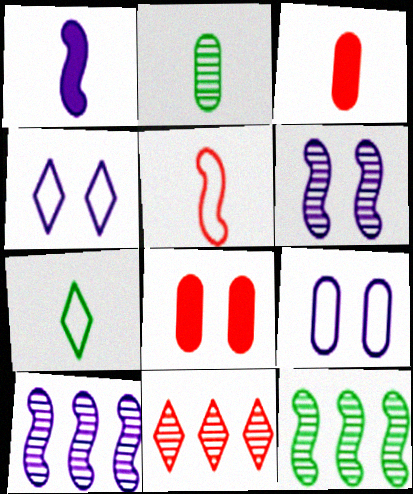[[2, 6, 11], 
[3, 4, 12], 
[5, 8, 11], 
[7, 8, 10]]